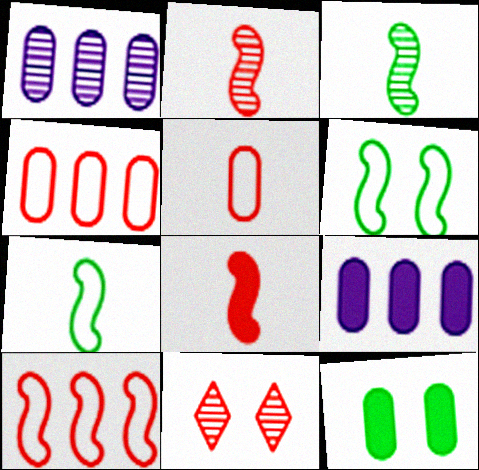[[1, 3, 11], 
[1, 5, 12], 
[4, 8, 11], 
[7, 9, 11]]